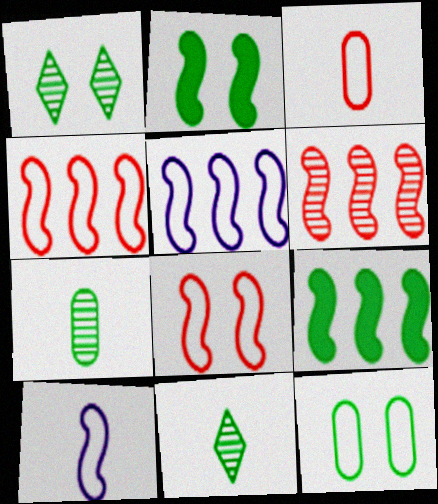[[1, 2, 12], 
[2, 6, 10], 
[5, 6, 9], 
[9, 11, 12]]